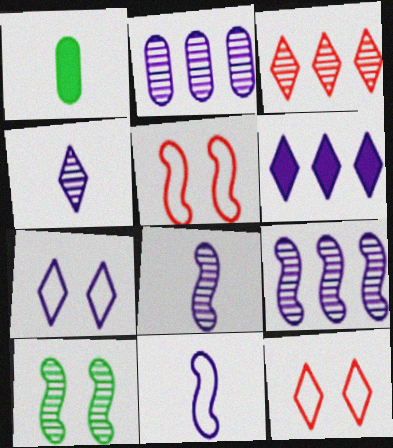[[1, 9, 12], 
[4, 6, 7]]